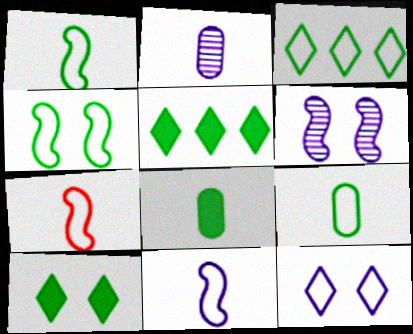[[1, 7, 11], 
[3, 4, 9]]